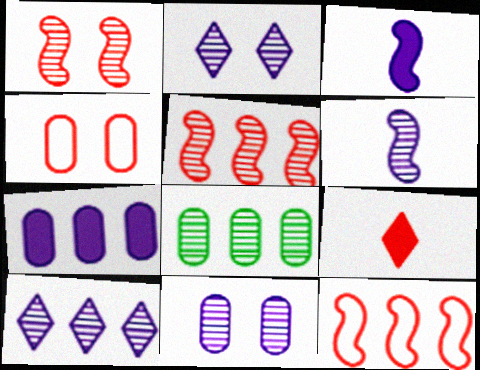[[4, 5, 9], 
[5, 8, 10], 
[6, 10, 11]]